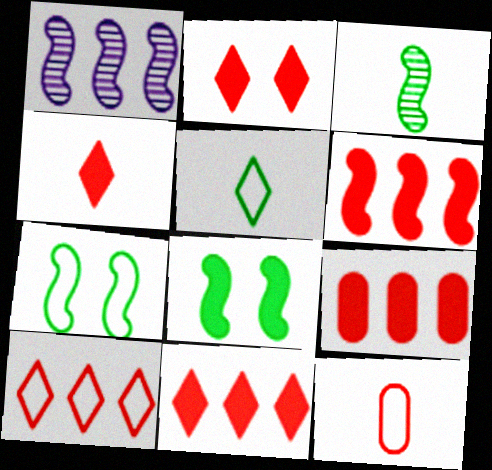[[2, 4, 11], 
[6, 9, 11]]